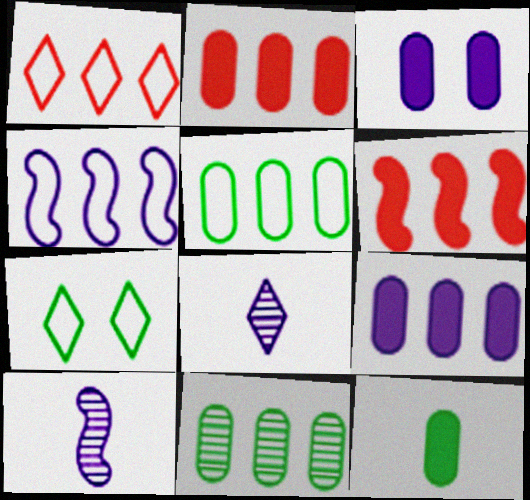[[1, 4, 5], 
[2, 3, 12], 
[2, 7, 10], 
[3, 4, 8]]